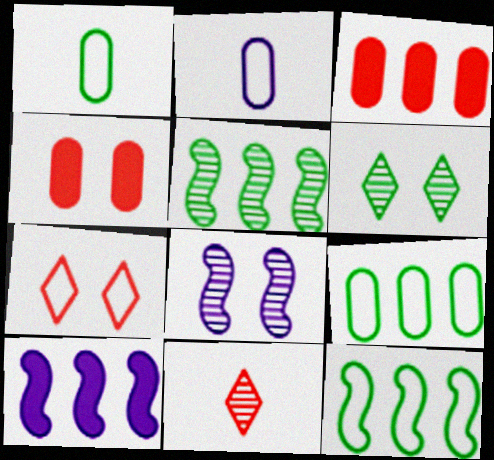[[2, 7, 12]]